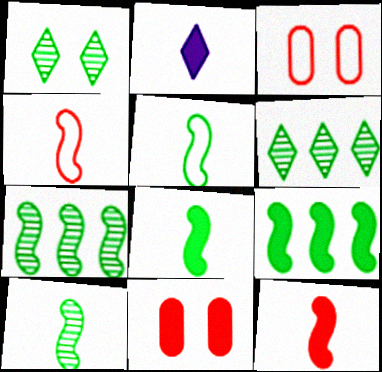[[2, 3, 7], 
[2, 9, 11], 
[5, 8, 10]]